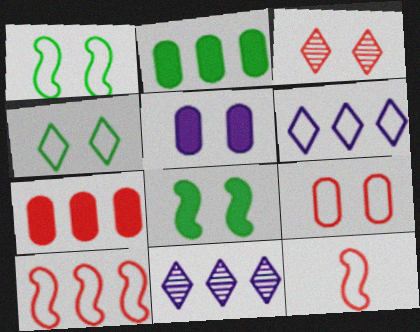[[1, 3, 5], 
[2, 10, 11], 
[3, 7, 12]]